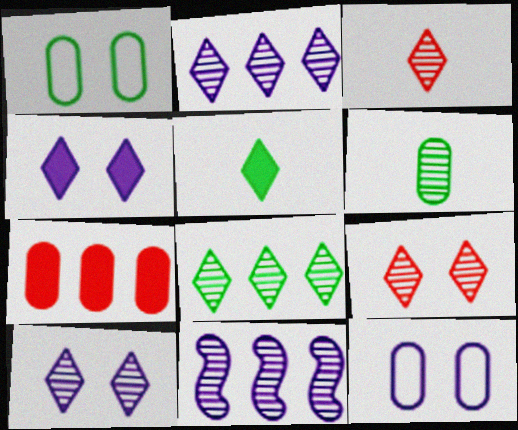[[3, 8, 10], 
[6, 7, 12], 
[6, 9, 11]]